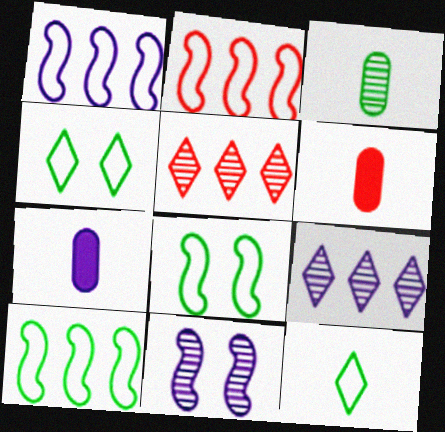[[1, 2, 10], 
[3, 5, 11], 
[5, 7, 8], 
[6, 8, 9]]